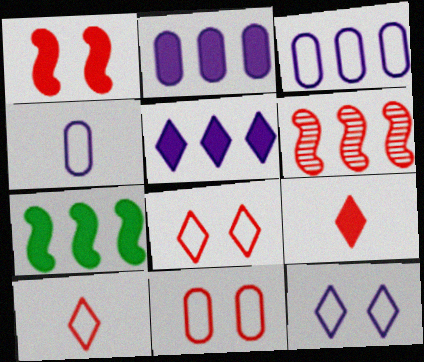[[6, 9, 11]]